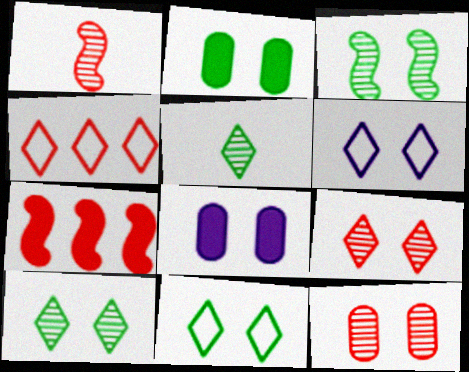[[2, 3, 11]]